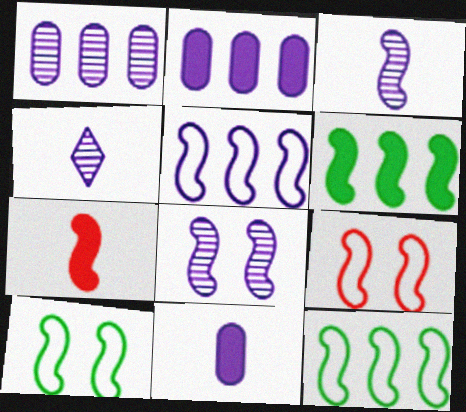[[1, 4, 8], 
[3, 6, 9], 
[7, 8, 12]]